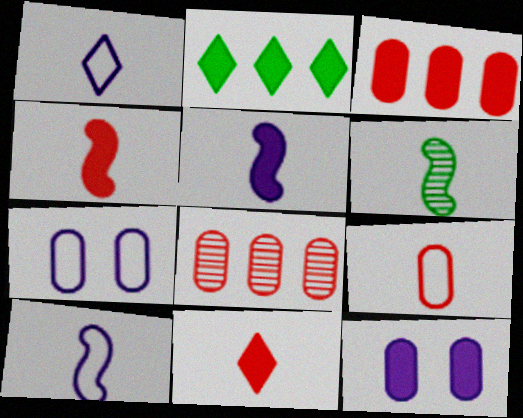[[2, 4, 12], 
[4, 6, 10]]